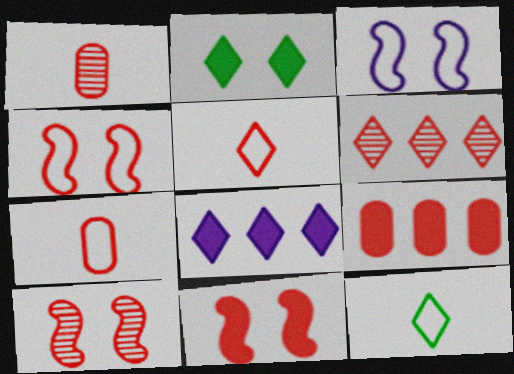[[1, 6, 10], 
[4, 10, 11], 
[5, 9, 10], 
[6, 7, 11]]